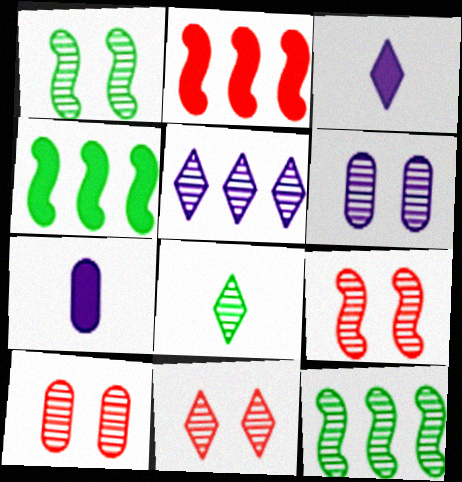[[1, 6, 11], 
[5, 8, 11], 
[9, 10, 11]]